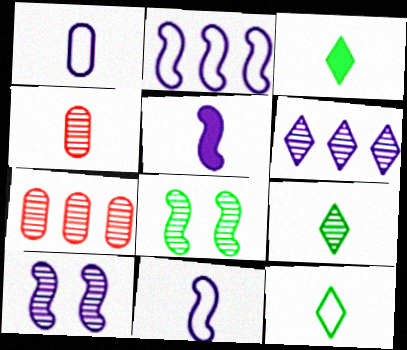[[2, 5, 10], 
[3, 4, 11], 
[3, 9, 12], 
[4, 5, 12], 
[4, 6, 8], 
[7, 9, 10]]